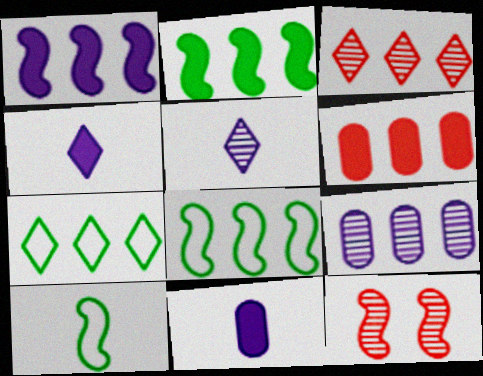[[1, 10, 12], 
[7, 11, 12]]